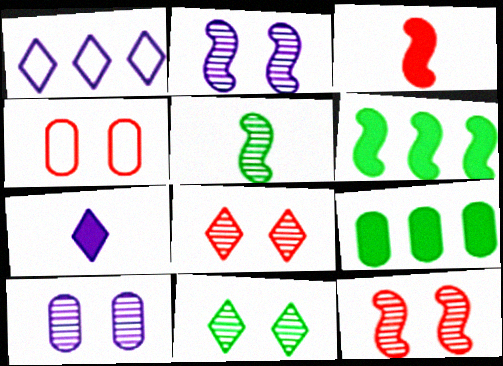[[10, 11, 12]]